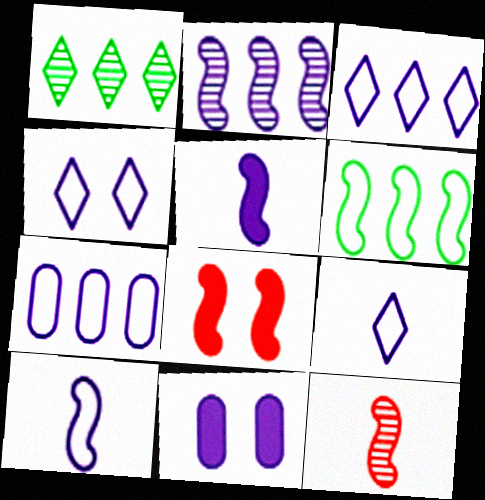[[2, 9, 11], 
[3, 4, 9], 
[4, 7, 10]]